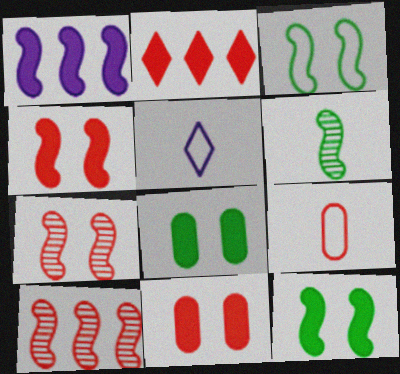[[2, 7, 9], 
[5, 8, 10]]